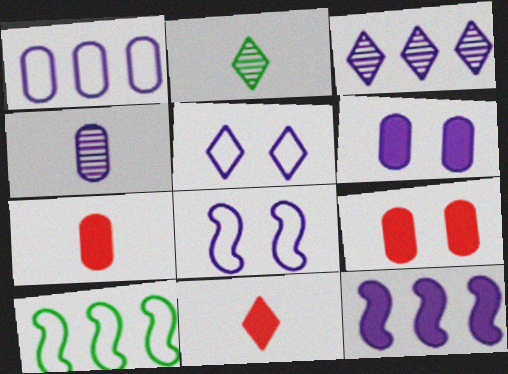[[1, 3, 12], 
[1, 4, 6], 
[4, 5, 12]]